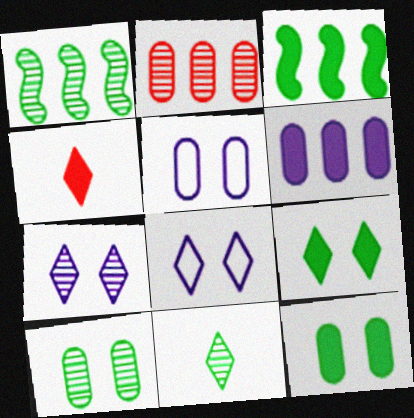[[1, 4, 5], 
[1, 10, 11]]